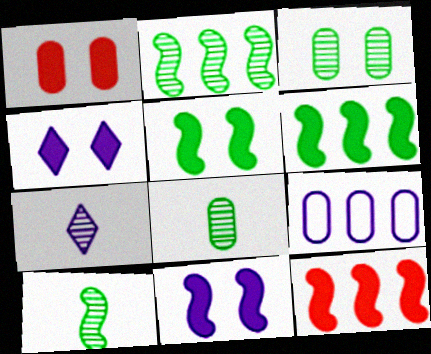[[1, 4, 5], 
[1, 8, 9], 
[7, 9, 11]]